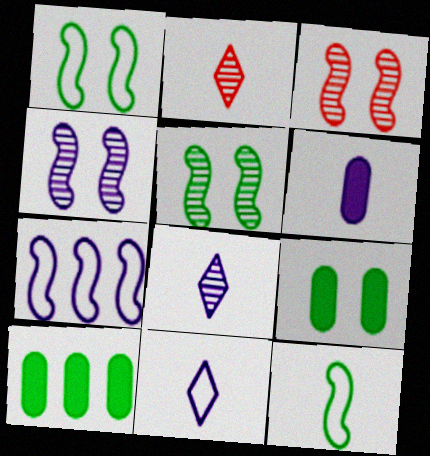[[2, 6, 12], 
[2, 7, 9], 
[3, 4, 5], 
[3, 10, 11]]